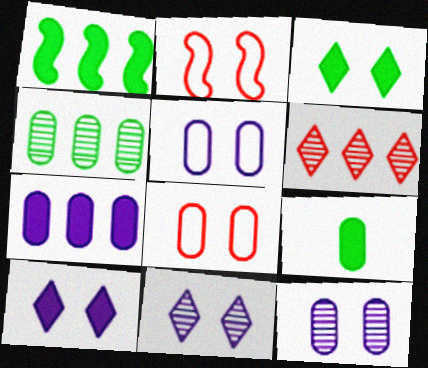[[1, 3, 9], 
[2, 3, 12]]